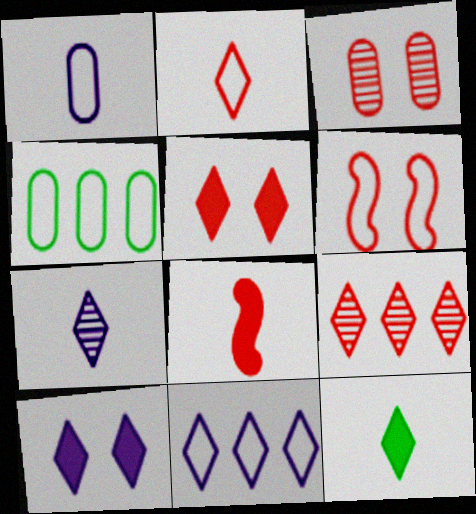[[2, 5, 9], 
[2, 7, 12], 
[3, 5, 6], 
[7, 10, 11]]